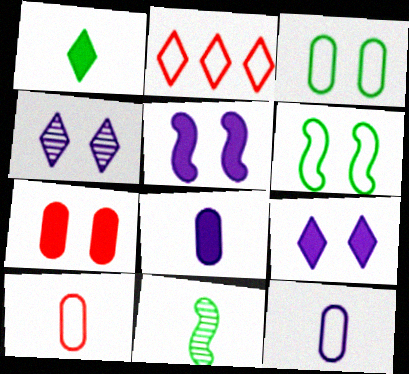[[1, 2, 4], 
[2, 6, 12], 
[4, 6, 7]]